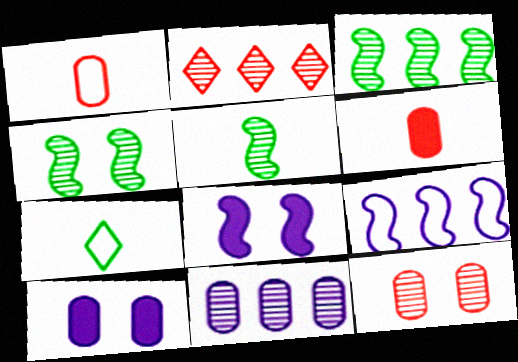[[2, 3, 11], 
[3, 4, 5]]